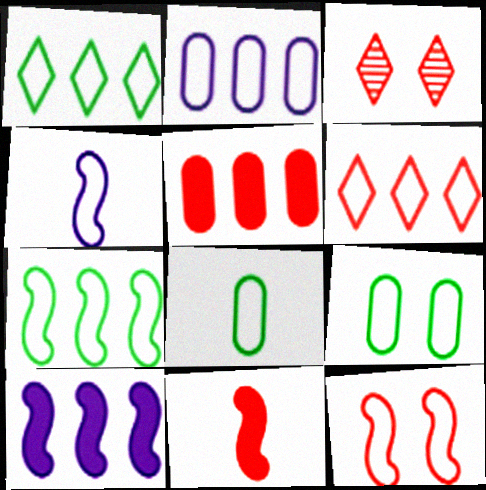[[2, 6, 7], 
[3, 8, 10], 
[4, 6, 9], 
[4, 7, 12]]